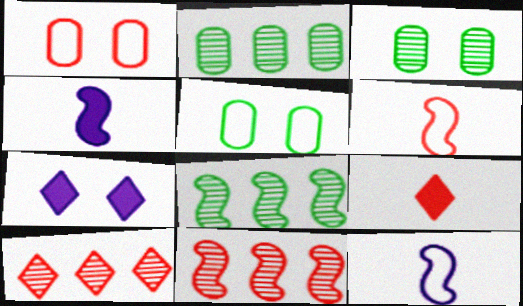[[1, 9, 11], 
[2, 6, 7], 
[4, 5, 10]]